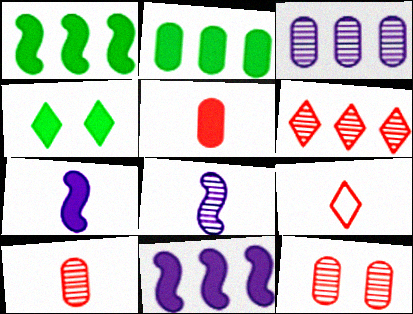[[4, 5, 11]]